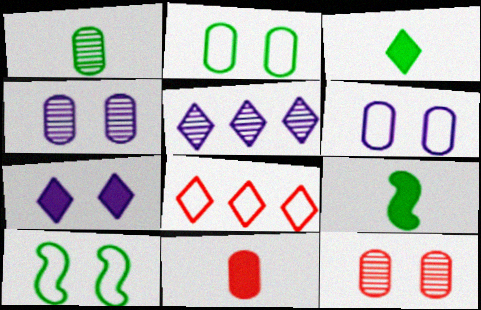[[4, 8, 9], 
[5, 10, 11], 
[7, 10, 12]]